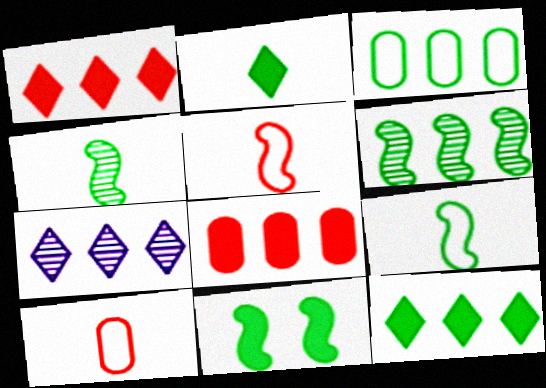[[3, 6, 12], 
[6, 9, 11], 
[7, 10, 11]]